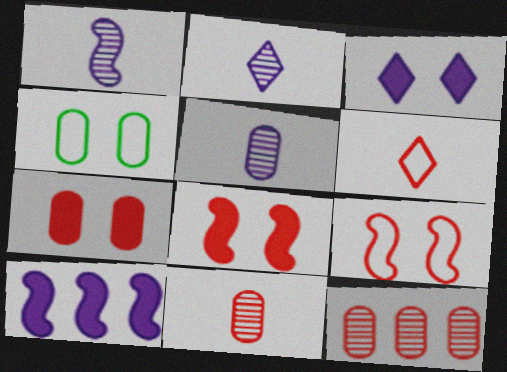[[1, 2, 5], 
[6, 8, 12]]